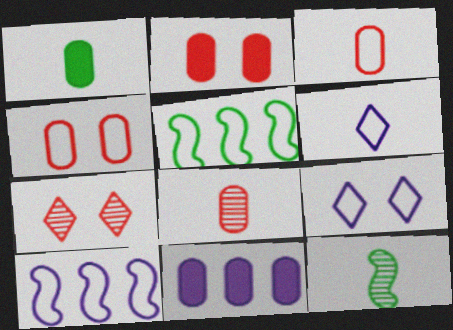[[1, 2, 11], 
[1, 7, 10], 
[3, 5, 9], 
[4, 5, 6]]